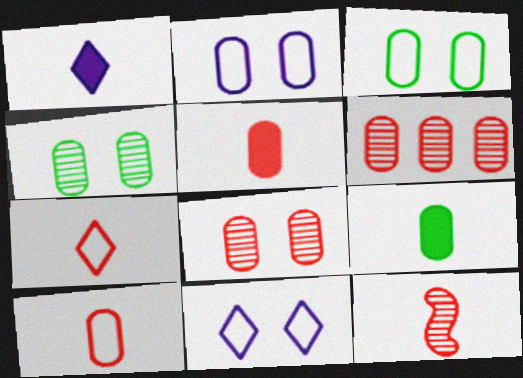[[2, 6, 9], 
[5, 7, 12]]